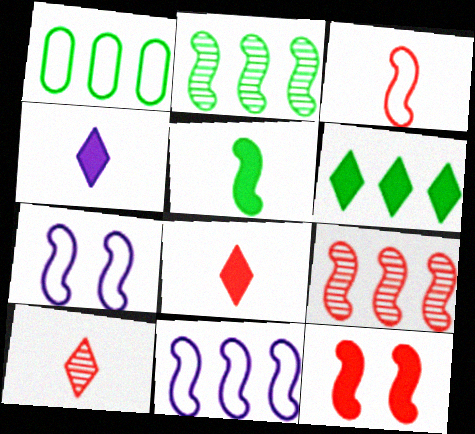[[1, 2, 6], 
[3, 9, 12], 
[5, 7, 9]]